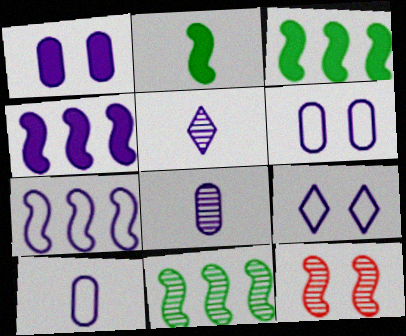[[1, 5, 7], 
[2, 7, 12], 
[4, 5, 6], 
[4, 8, 9], 
[7, 9, 10]]